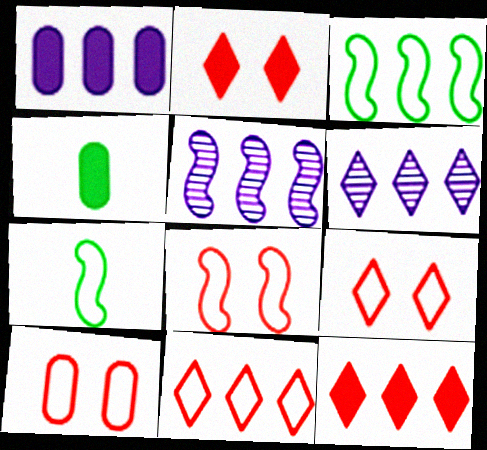[[4, 5, 9], 
[4, 6, 8], 
[8, 9, 10]]